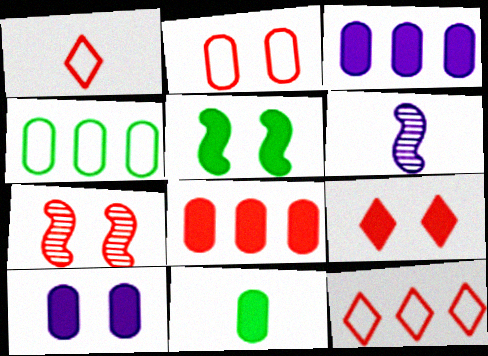[[1, 6, 11], 
[1, 7, 8], 
[2, 7, 9], 
[4, 6, 9], 
[5, 9, 10], 
[8, 10, 11]]